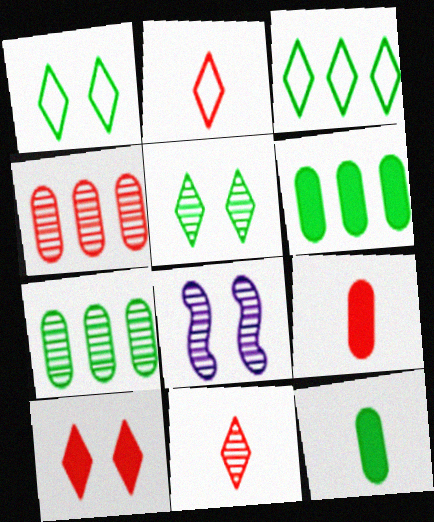[[2, 6, 8], 
[3, 8, 9], 
[7, 8, 11]]